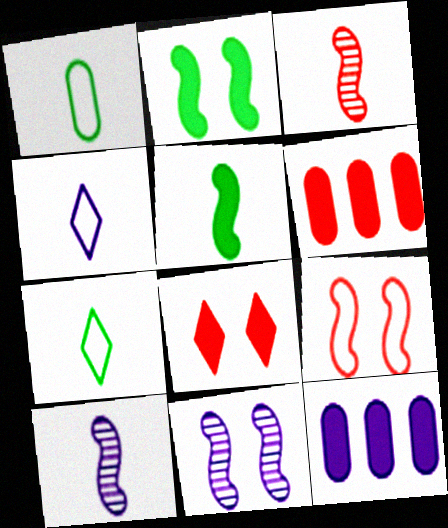[[2, 9, 11], 
[4, 11, 12], 
[5, 8, 12], 
[6, 7, 11]]